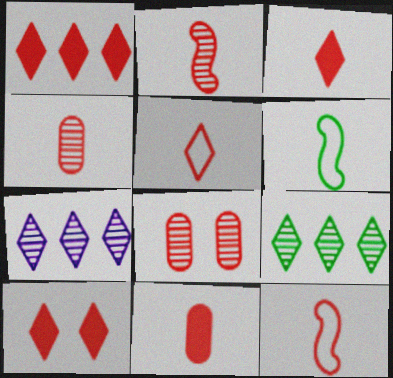[[1, 3, 10], 
[1, 8, 12], 
[2, 5, 11], 
[3, 4, 12]]